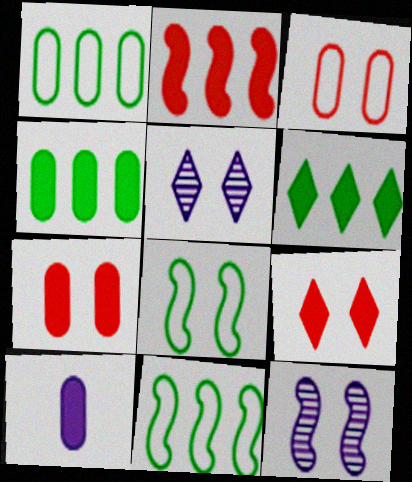[[4, 7, 10], 
[5, 7, 8]]